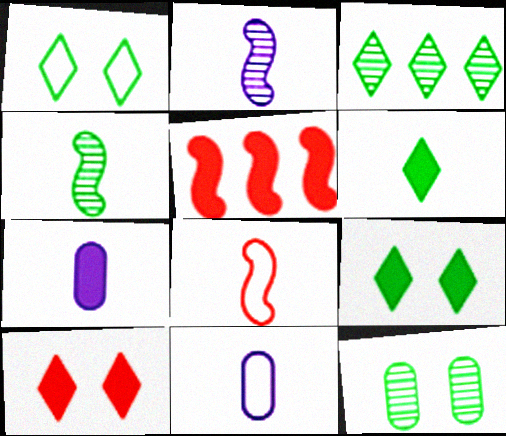[[1, 3, 6], 
[3, 4, 12], 
[5, 7, 9]]